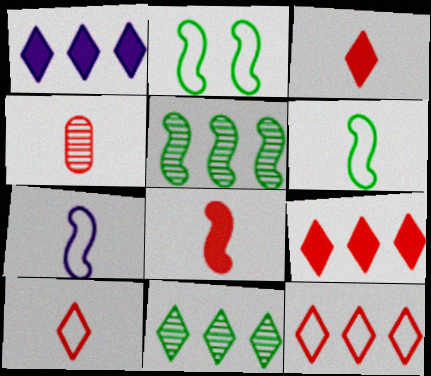[[1, 2, 4], 
[1, 11, 12], 
[4, 8, 10]]